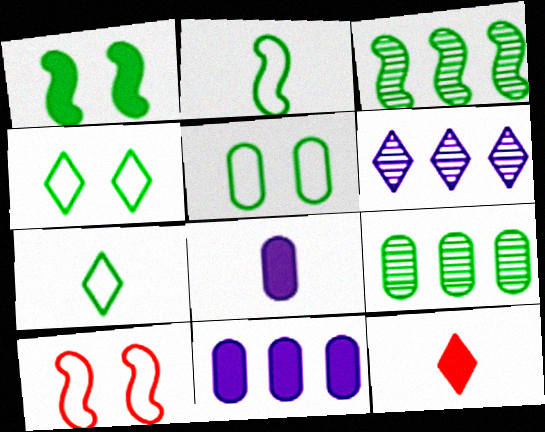[[1, 2, 3], 
[1, 7, 9], 
[1, 11, 12], 
[4, 6, 12]]